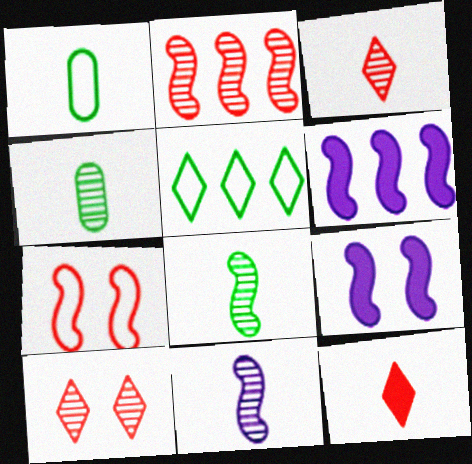[[1, 6, 10], 
[1, 11, 12], 
[3, 4, 11], 
[6, 7, 8]]